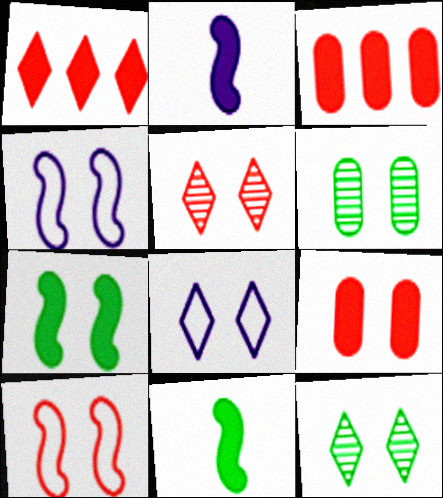[[4, 9, 12], 
[5, 9, 10]]